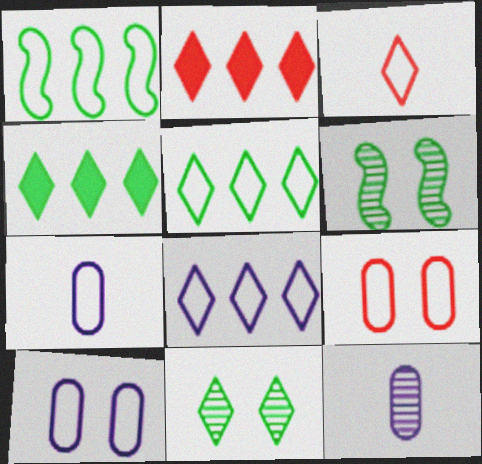[[1, 3, 10], 
[2, 6, 7]]